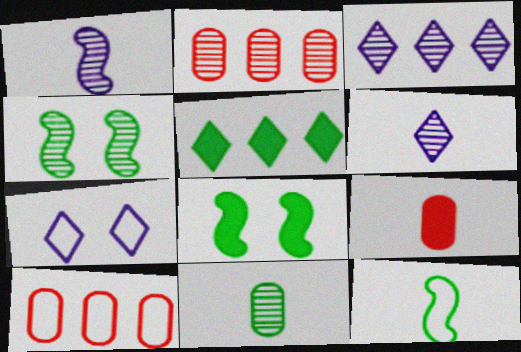[[2, 4, 6], 
[6, 8, 10], 
[6, 9, 12], 
[7, 10, 12]]